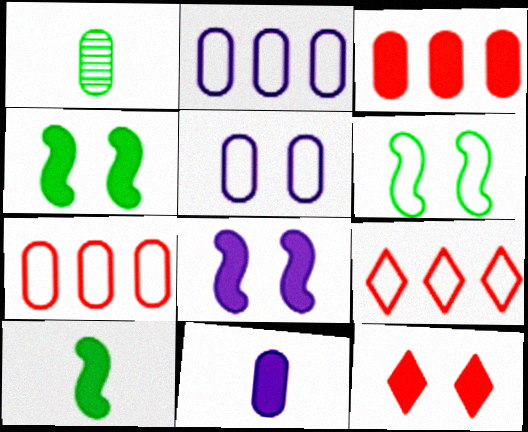[[1, 3, 5], 
[1, 8, 9]]